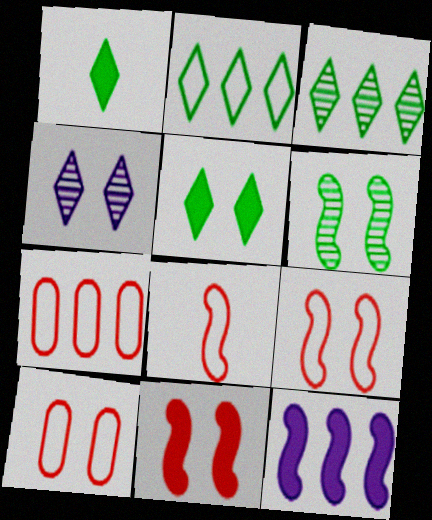[[3, 7, 12], 
[6, 8, 12]]